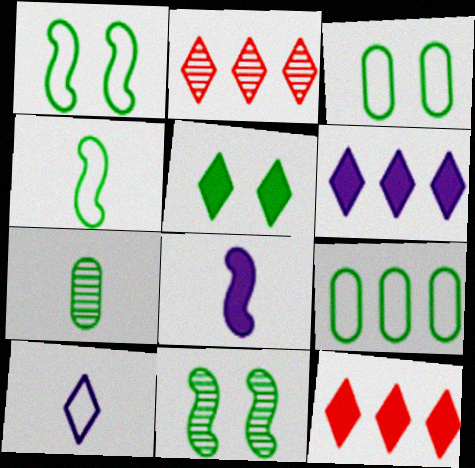[[2, 3, 8], 
[2, 5, 10], 
[3, 5, 11]]